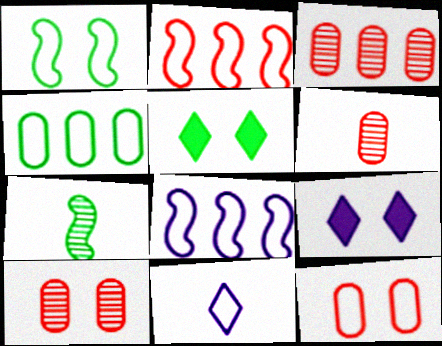[[1, 9, 10], 
[3, 6, 10], 
[4, 5, 7], 
[5, 6, 8]]